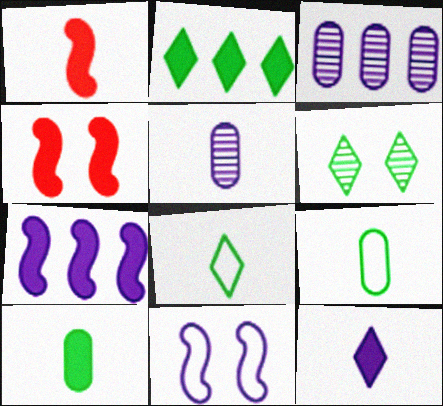[[1, 5, 8], 
[1, 10, 12], 
[2, 6, 8], 
[3, 4, 8], 
[3, 11, 12]]